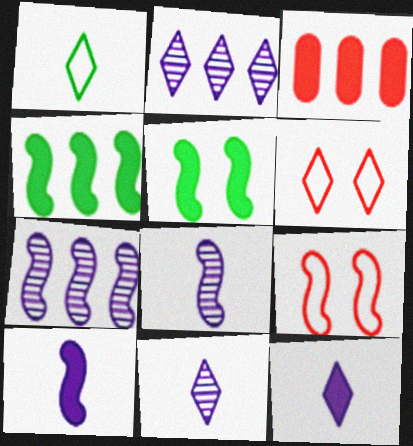[[3, 5, 12], 
[4, 8, 9]]